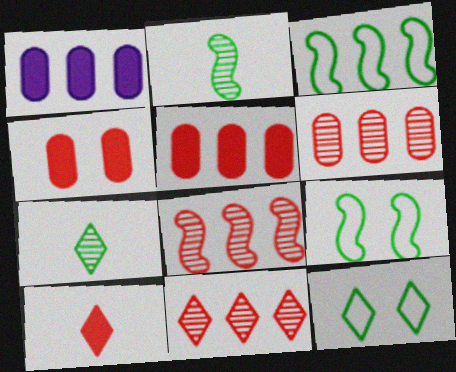[[1, 3, 11], 
[6, 8, 11]]